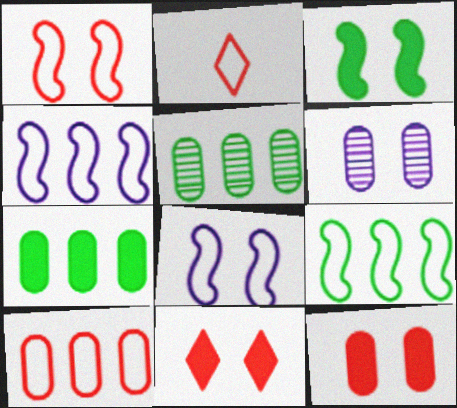[[1, 2, 10]]